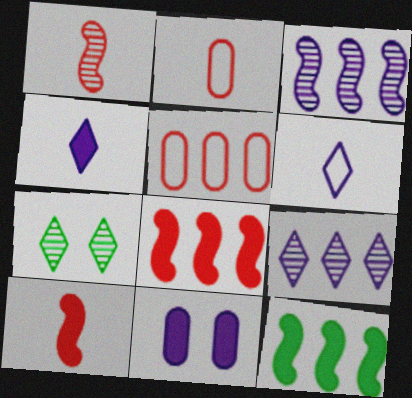[[3, 6, 11], 
[5, 9, 12]]